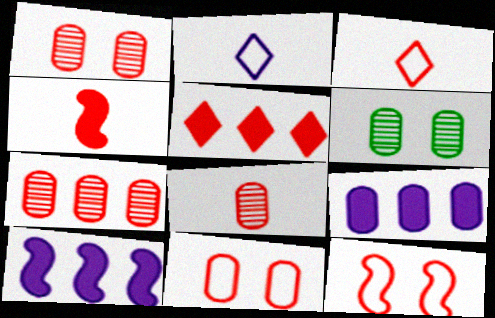[[1, 7, 8], 
[3, 4, 8], 
[3, 6, 10], 
[5, 8, 12]]